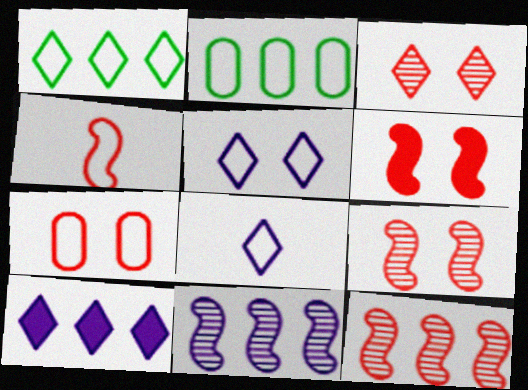[[2, 4, 5], 
[2, 10, 12], 
[3, 6, 7], 
[4, 6, 12]]